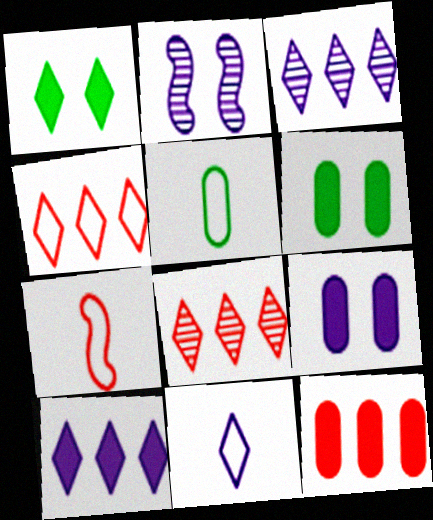[[1, 8, 11], 
[3, 6, 7], 
[5, 7, 11]]